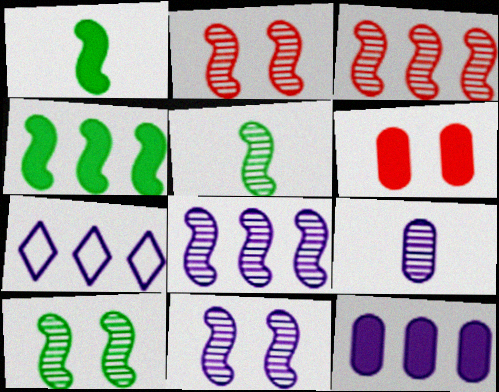[[2, 5, 8], 
[2, 10, 11], 
[3, 5, 11], 
[5, 6, 7], 
[7, 8, 12]]